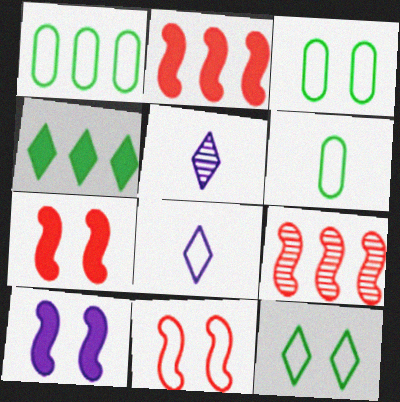[[1, 3, 6], 
[1, 5, 7], 
[1, 8, 11], 
[2, 3, 5]]